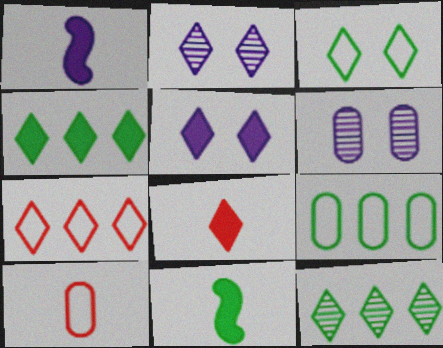[[4, 5, 8], 
[6, 7, 11]]